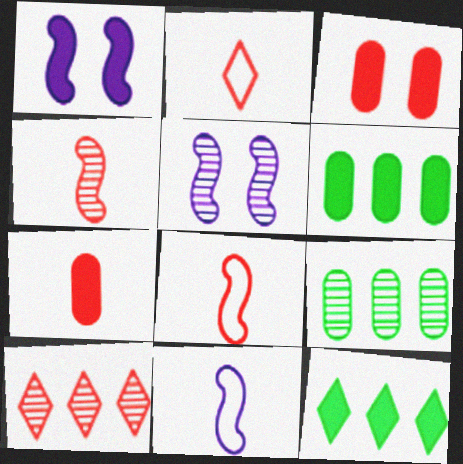[[1, 2, 9], 
[1, 7, 12], 
[2, 4, 7], 
[2, 5, 6], 
[3, 8, 10]]